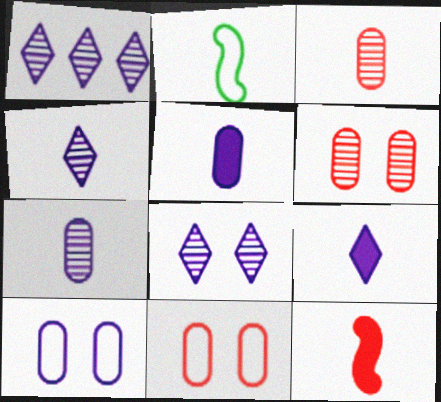[[1, 4, 8], 
[2, 3, 9]]